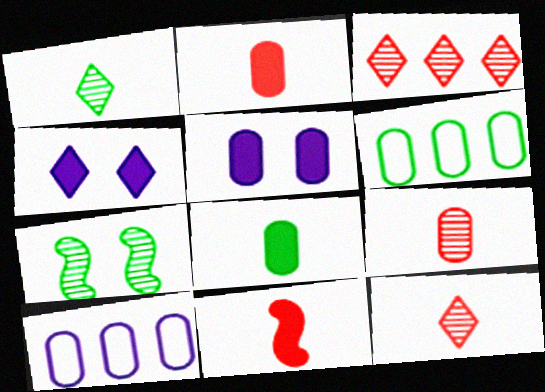[[5, 6, 9]]